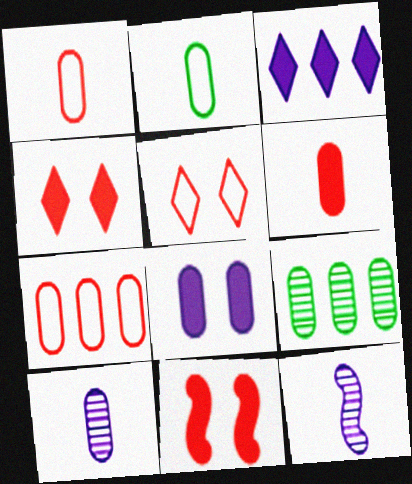[[1, 8, 9], 
[2, 6, 10]]